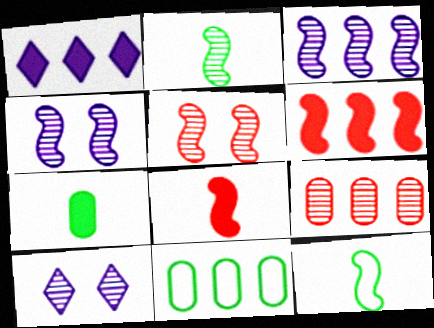[[2, 3, 5], 
[2, 9, 10], 
[4, 6, 12], 
[8, 10, 11]]